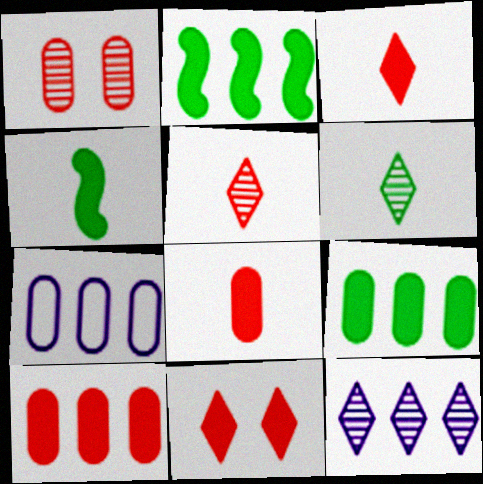[]